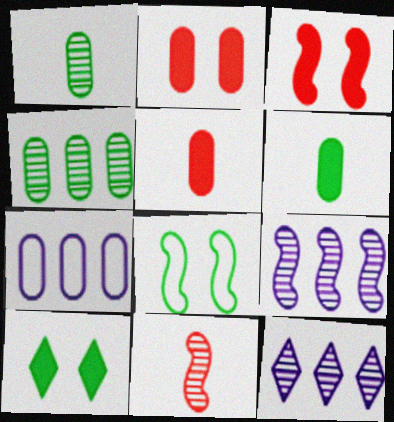[[1, 2, 7], 
[5, 8, 12], 
[7, 10, 11]]